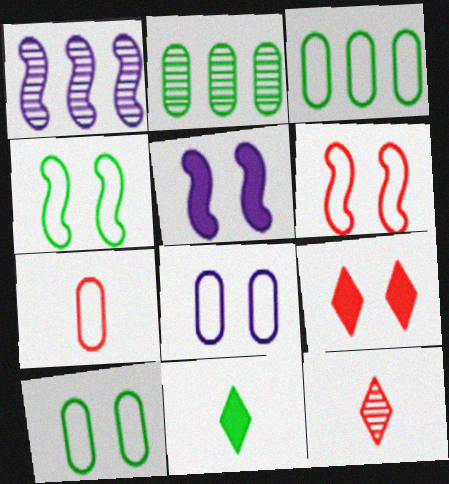[[2, 4, 11], 
[3, 5, 12], 
[3, 7, 8]]